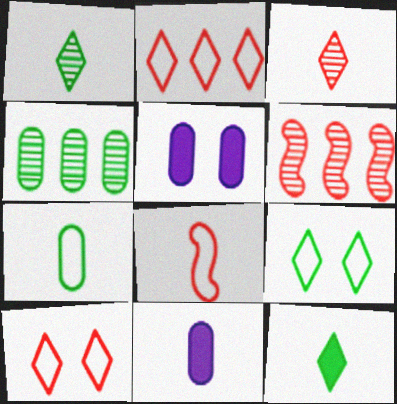[[1, 8, 11], 
[6, 9, 11]]